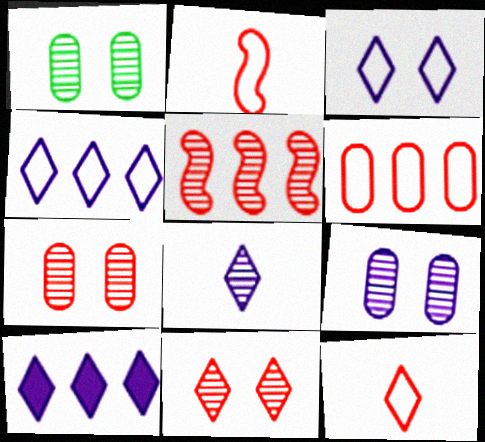[[1, 2, 10], 
[1, 5, 8], 
[1, 7, 9], 
[3, 8, 10]]